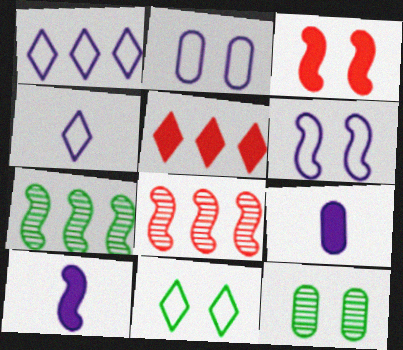[[8, 9, 11]]